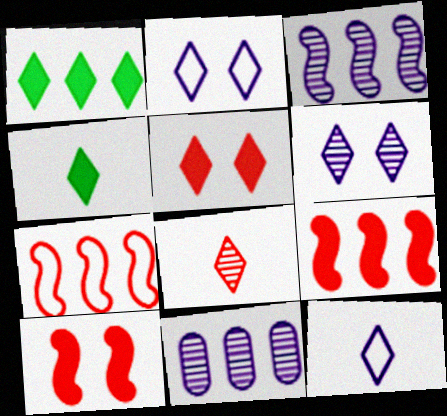[[1, 2, 8], 
[1, 7, 11], 
[4, 8, 12]]